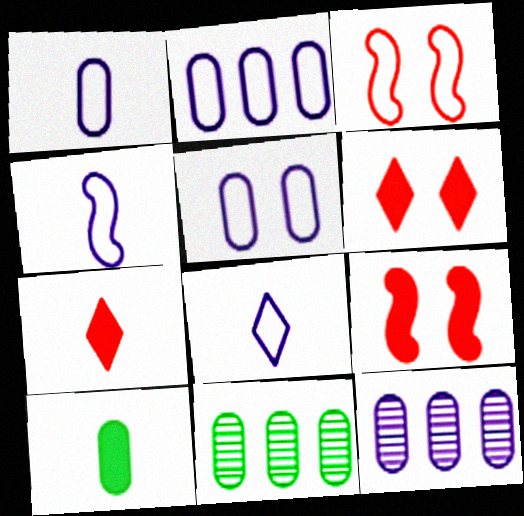[[1, 2, 5], 
[1, 4, 8], 
[4, 6, 11], 
[8, 9, 11]]